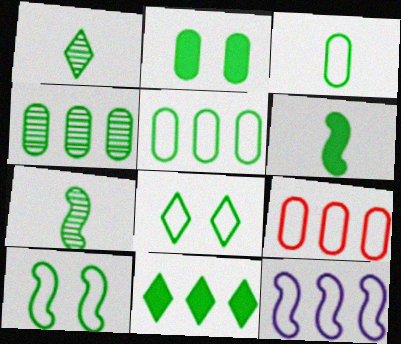[[1, 3, 6], 
[1, 8, 11], 
[2, 3, 4], 
[2, 6, 11], 
[4, 6, 8]]